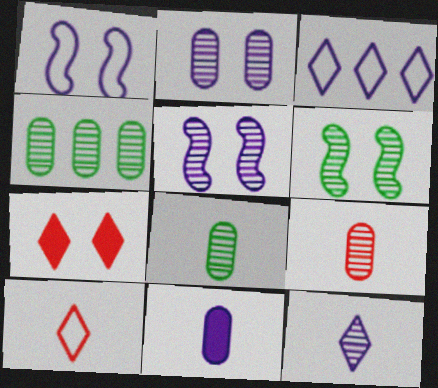[[2, 4, 9], 
[3, 5, 11]]